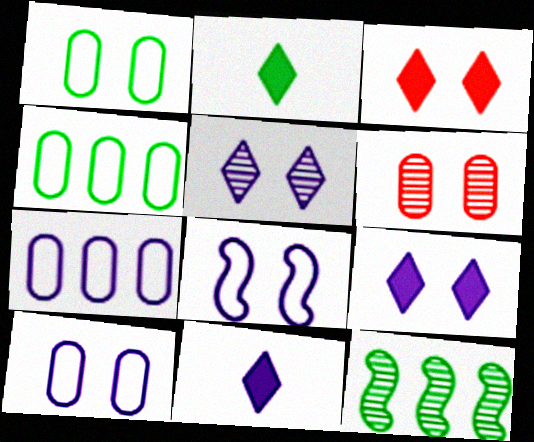[[1, 2, 12]]